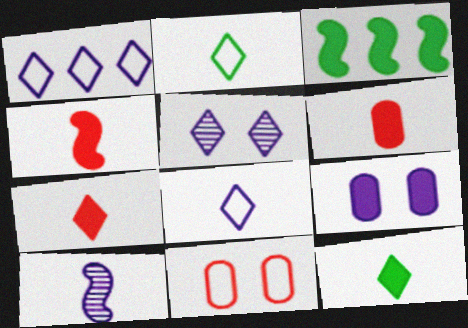[[1, 9, 10], 
[2, 6, 10], 
[3, 7, 9], 
[4, 6, 7]]